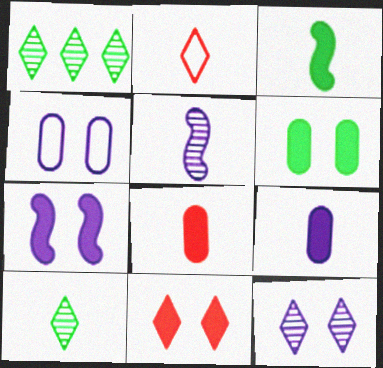[[4, 7, 12], 
[6, 7, 11]]